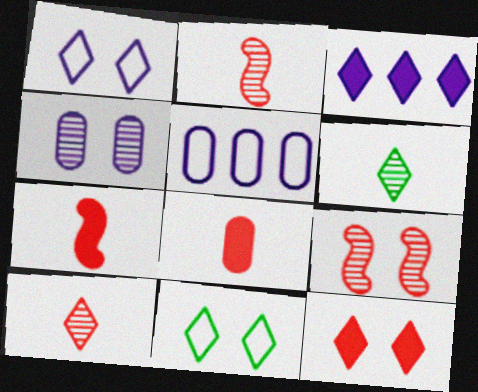[[3, 10, 11]]